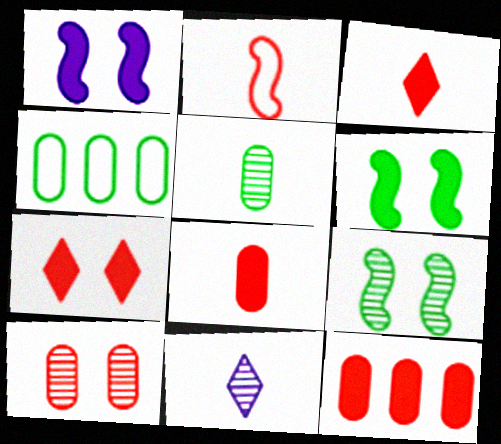[]